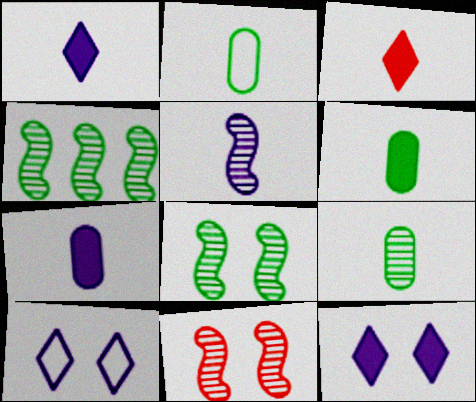[[2, 3, 5], 
[2, 6, 9], 
[4, 5, 11]]